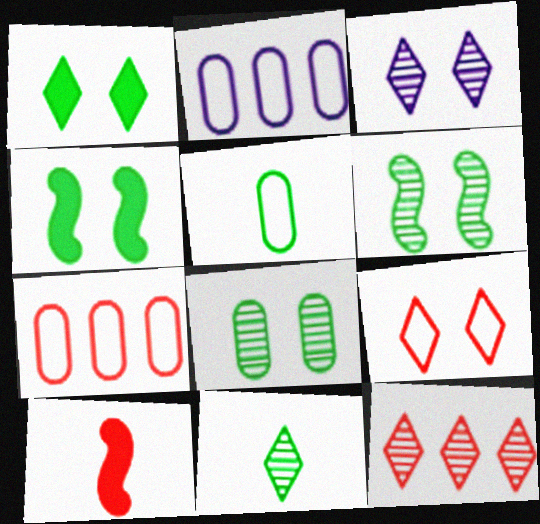[[1, 3, 9], 
[3, 11, 12]]